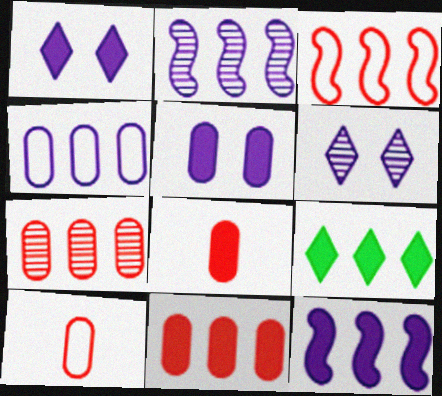[[9, 11, 12]]